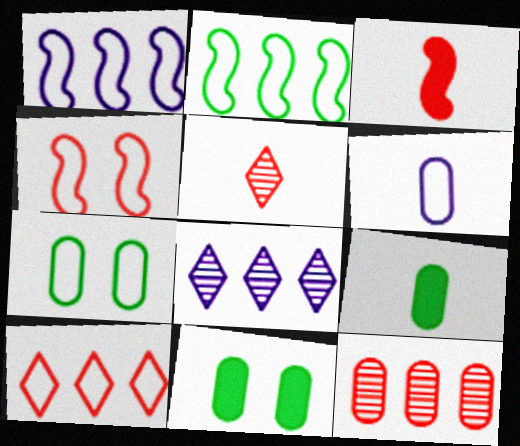[[1, 5, 11], 
[3, 7, 8], 
[4, 8, 9], 
[6, 11, 12]]